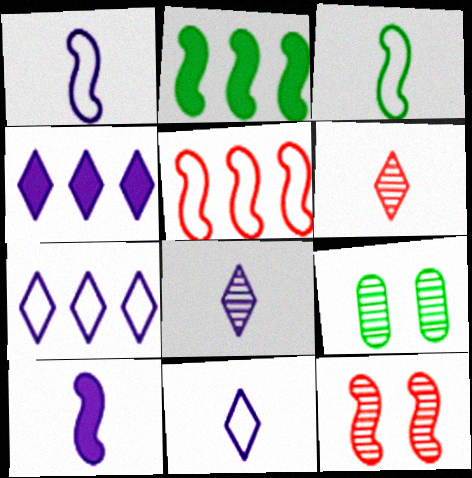[[1, 2, 12]]